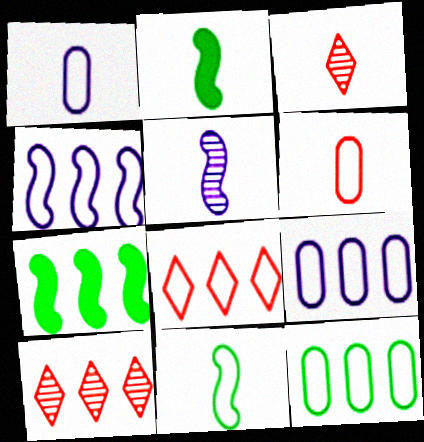[[1, 2, 3], 
[4, 8, 12], 
[7, 9, 10]]